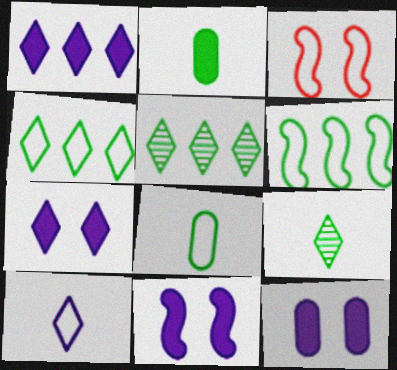[[7, 11, 12]]